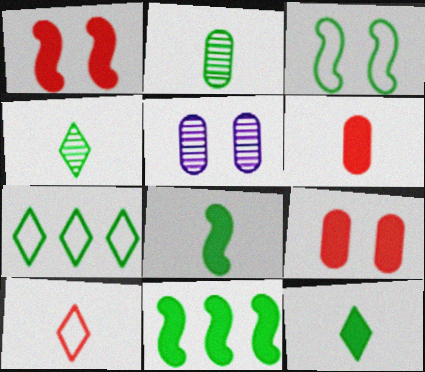[[5, 10, 11]]